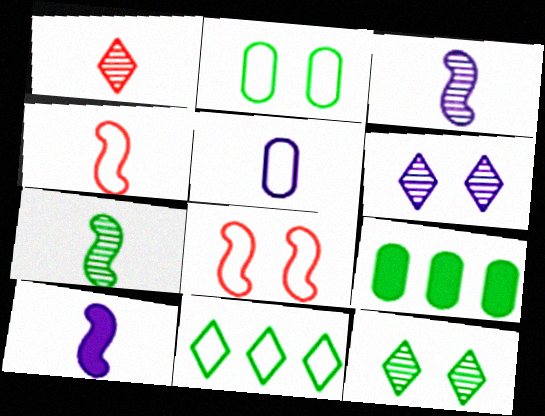[[4, 6, 9], 
[4, 7, 10], 
[5, 8, 11]]